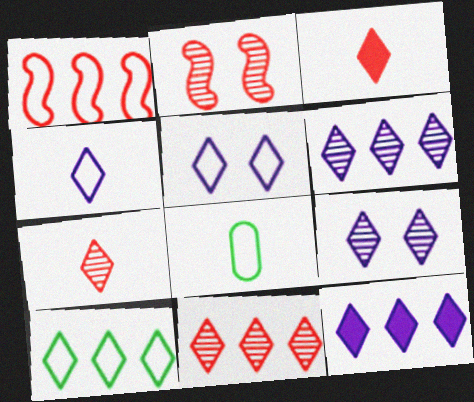[[1, 5, 8], 
[2, 8, 12], 
[3, 9, 10], 
[4, 9, 12], 
[10, 11, 12]]